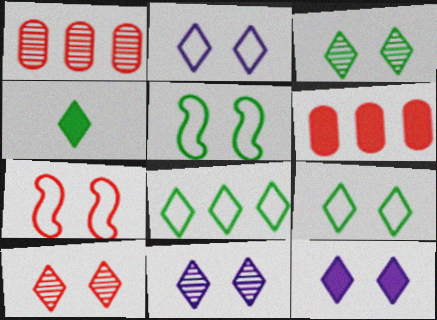[[2, 11, 12], 
[3, 4, 8], 
[3, 10, 11], 
[9, 10, 12]]